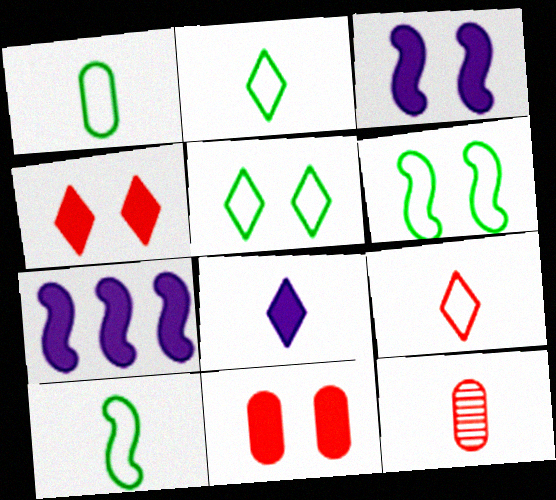[[1, 2, 10], 
[5, 7, 12], 
[8, 10, 12]]